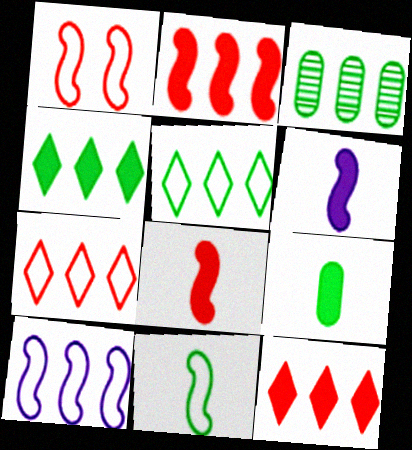[[1, 10, 11], 
[3, 10, 12]]